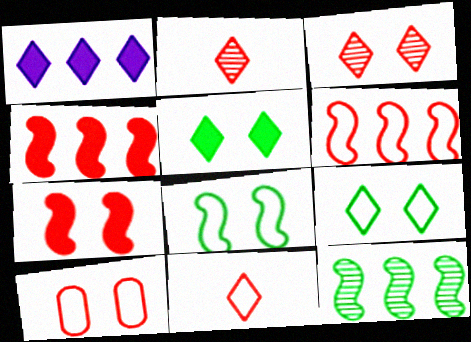[[1, 2, 9], 
[2, 4, 10], 
[3, 7, 10], 
[6, 10, 11]]